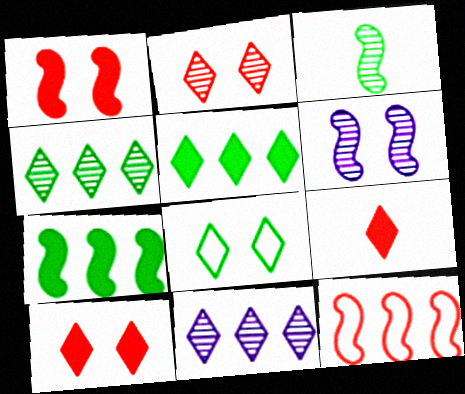[[8, 9, 11]]